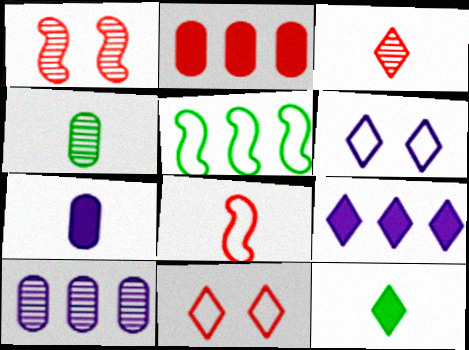[]